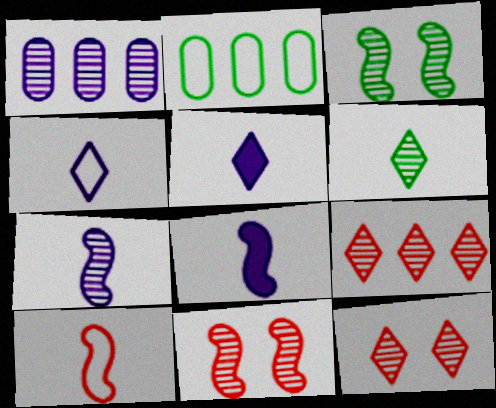[[1, 6, 11], 
[2, 5, 11], 
[2, 8, 12]]